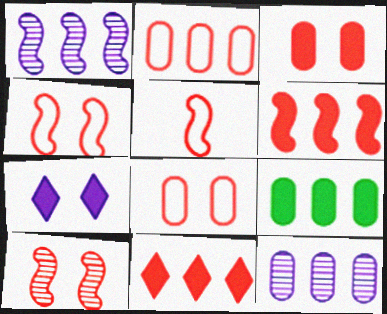[[2, 9, 12], 
[5, 6, 10]]